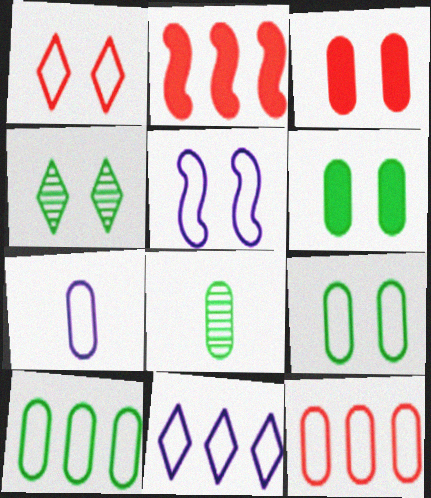[[1, 5, 9], 
[2, 4, 7], 
[3, 4, 5], 
[5, 7, 11], 
[6, 8, 10], 
[7, 9, 12]]